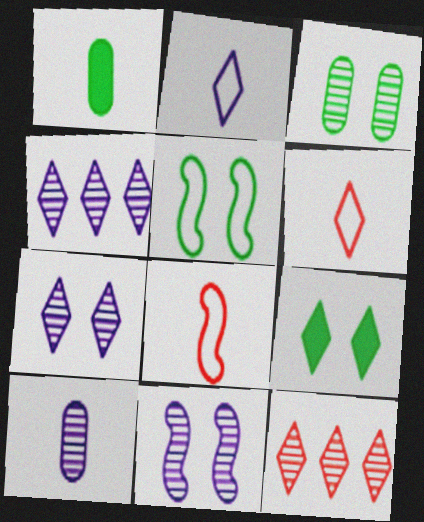[[2, 9, 12], 
[3, 5, 9], 
[4, 6, 9], 
[4, 10, 11]]